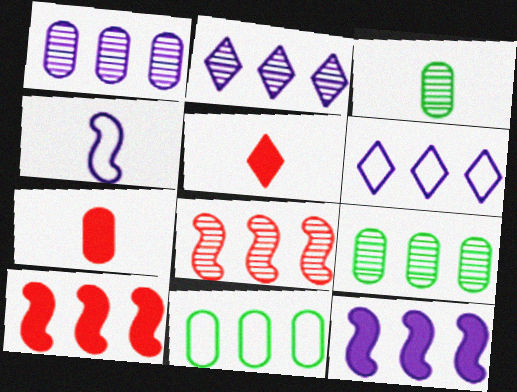[[1, 6, 12], 
[2, 8, 9], 
[2, 10, 11], 
[3, 4, 5], 
[6, 9, 10]]